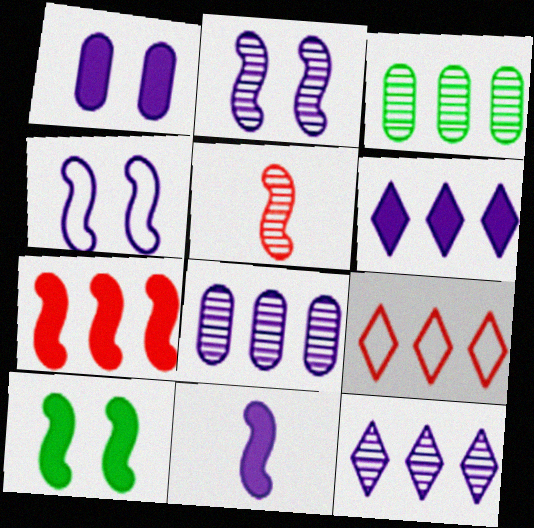[[1, 6, 11], 
[7, 10, 11]]